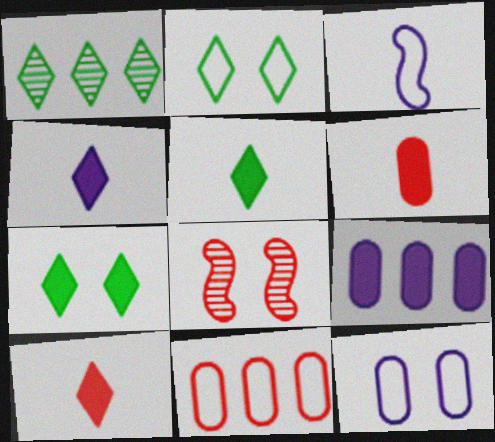[[1, 2, 5], 
[2, 3, 11], 
[4, 5, 10], 
[7, 8, 12], 
[8, 10, 11]]